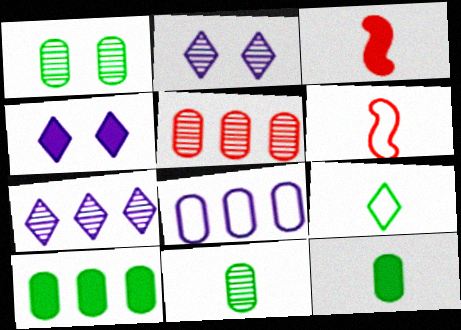[[2, 6, 10], 
[3, 4, 10], 
[5, 8, 10]]